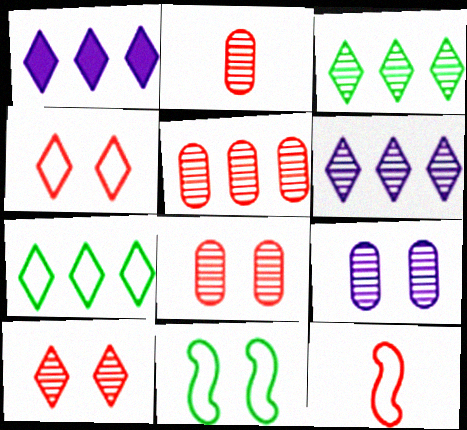[[1, 2, 11], 
[2, 5, 8]]